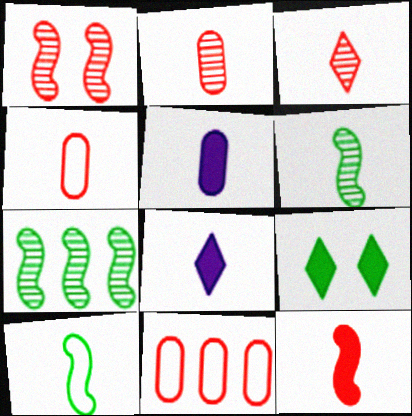[[2, 8, 10], 
[3, 4, 12], 
[3, 5, 10], 
[4, 6, 8]]